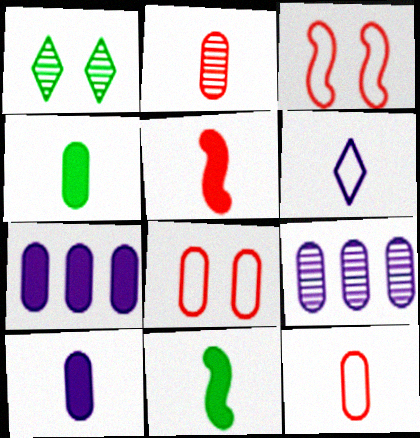[[2, 6, 11], 
[4, 8, 9]]